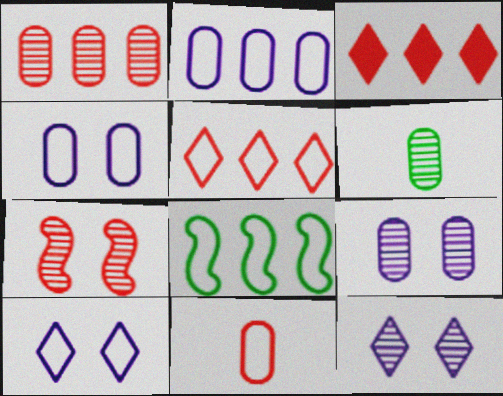[[1, 6, 9], 
[2, 5, 8], 
[3, 7, 11], 
[8, 10, 11]]